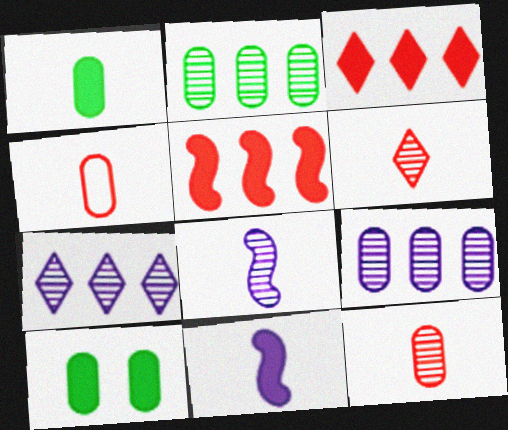[[3, 10, 11], 
[4, 9, 10]]